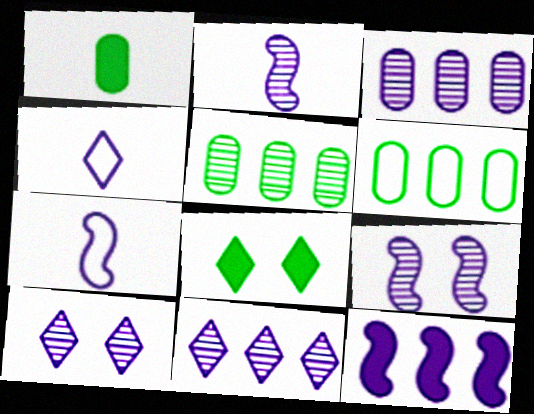[[2, 3, 10], 
[7, 9, 12]]